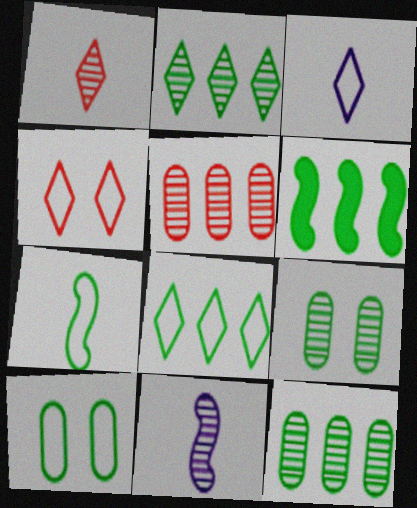[[3, 4, 8], 
[6, 8, 12], 
[7, 8, 10]]